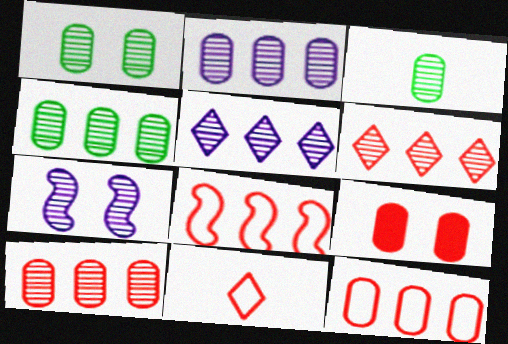[[1, 3, 4], 
[2, 4, 10], 
[3, 6, 7]]